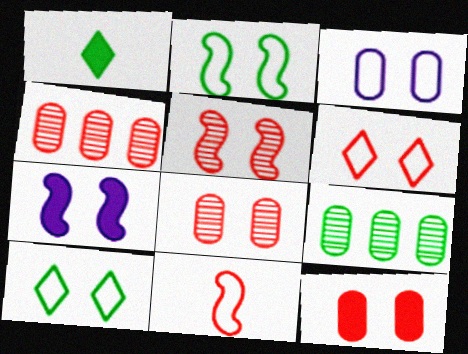[[1, 2, 9], 
[2, 3, 6], 
[2, 5, 7], 
[5, 6, 12], 
[7, 8, 10]]